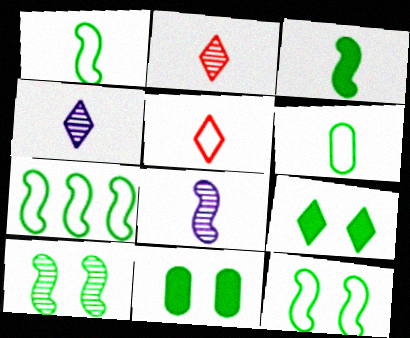[[1, 7, 12], 
[3, 7, 10]]